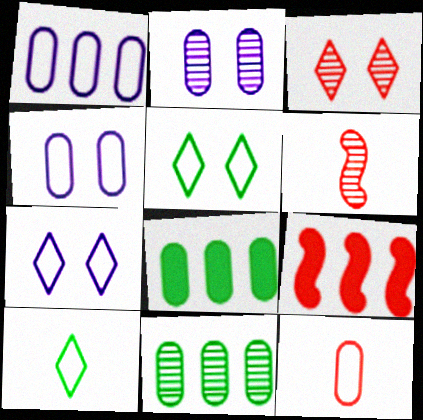[[2, 8, 12], 
[2, 9, 10], 
[3, 9, 12], 
[6, 7, 8]]